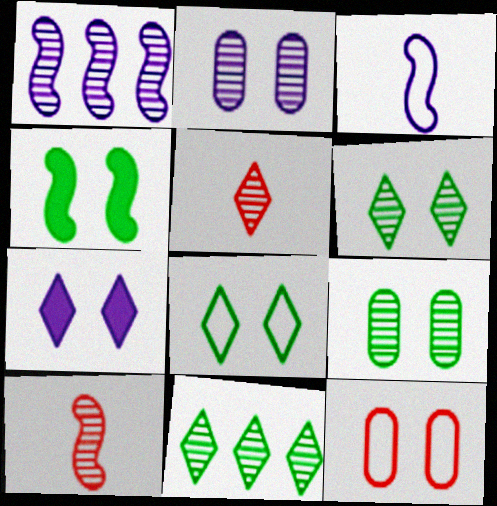[[1, 5, 9], 
[2, 10, 11], 
[4, 8, 9]]